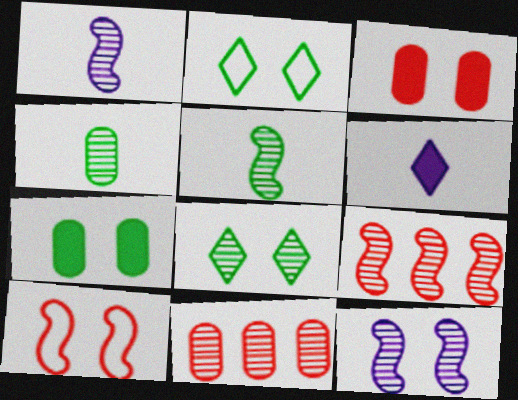[[1, 8, 11], 
[2, 3, 12], 
[5, 9, 12]]